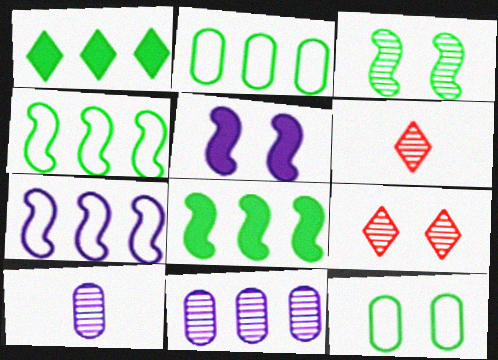[[2, 5, 6], 
[3, 6, 11], 
[5, 9, 12]]